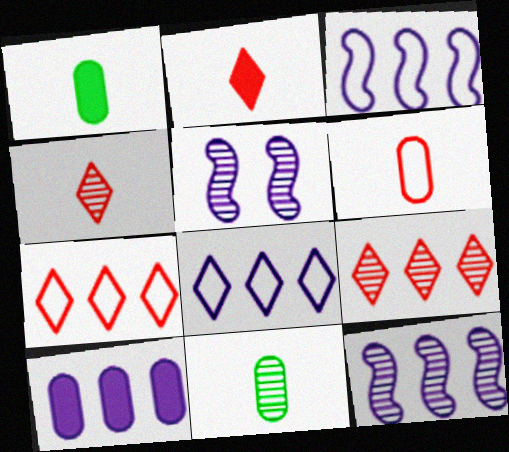[[1, 5, 7], 
[5, 9, 11], 
[8, 10, 12]]